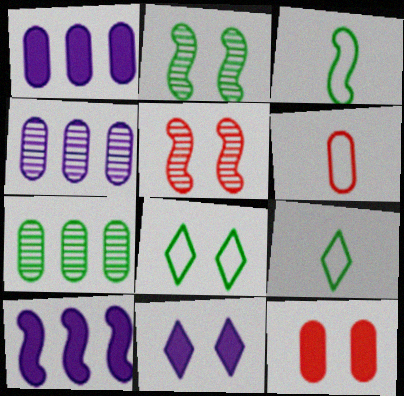[[1, 5, 9], 
[3, 5, 10]]